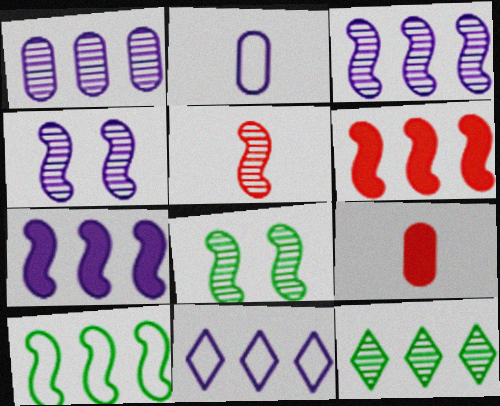[[1, 7, 11], 
[3, 5, 8], 
[3, 6, 10], 
[8, 9, 11]]